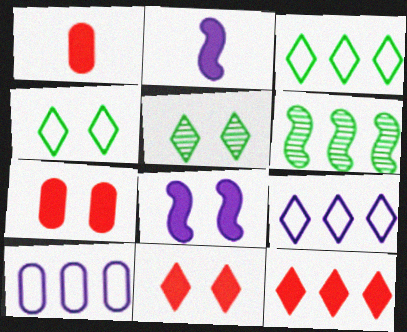[[6, 10, 12]]